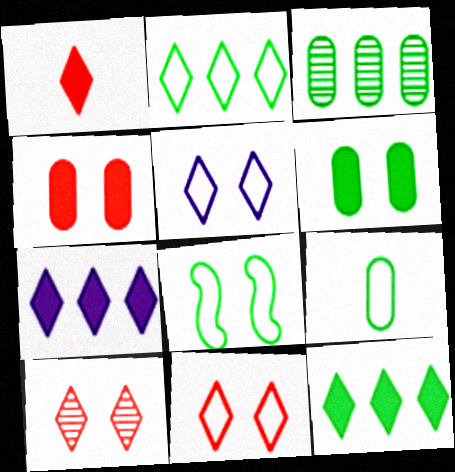[[2, 8, 9], 
[3, 6, 9]]